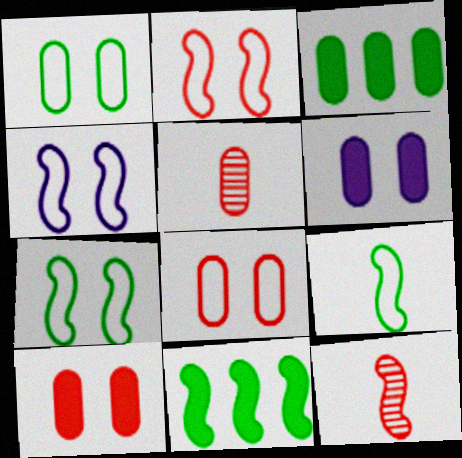[[2, 4, 7], 
[4, 11, 12]]